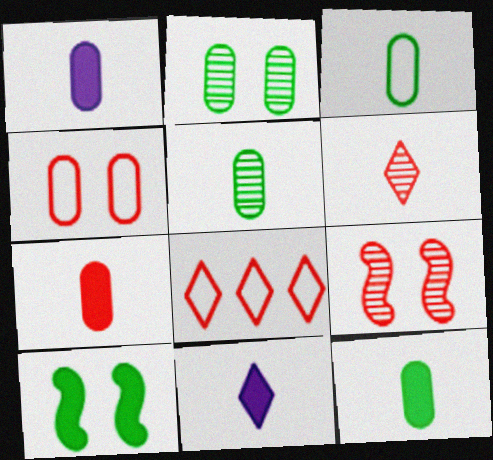[[1, 7, 12], 
[3, 5, 12], 
[7, 8, 9]]